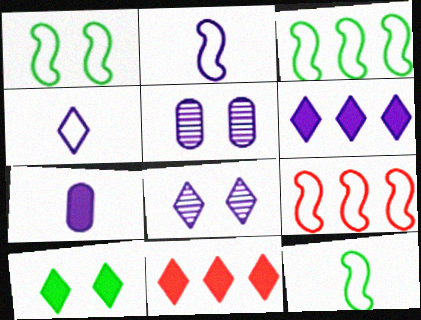[[1, 2, 9], 
[1, 3, 12], 
[2, 5, 6], 
[4, 6, 8], 
[5, 11, 12]]